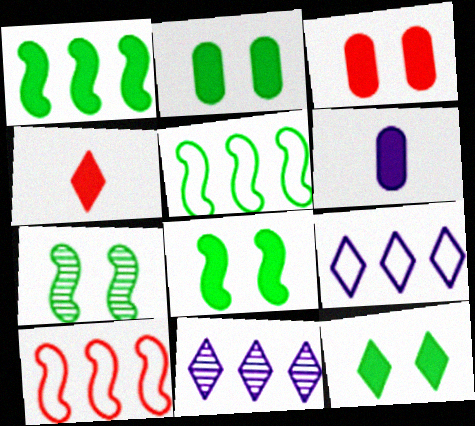[[2, 8, 12]]